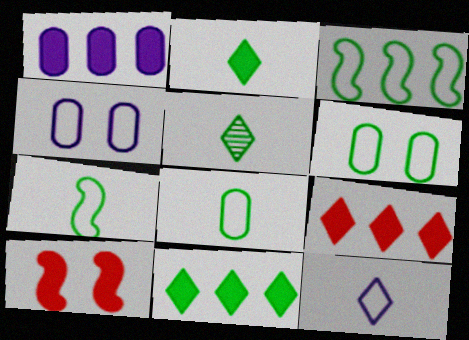[[1, 2, 10]]